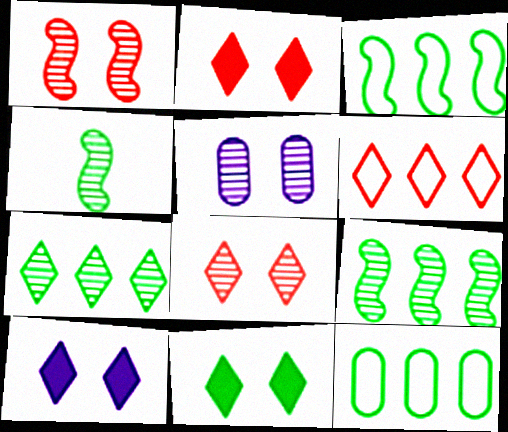[[2, 10, 11], 
[4, 11, 12]]